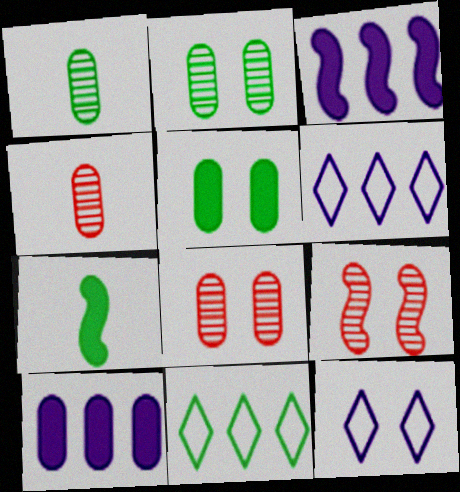[[2, 7, 11], 
[5, 9, 12], 
[6, 7, 8]]